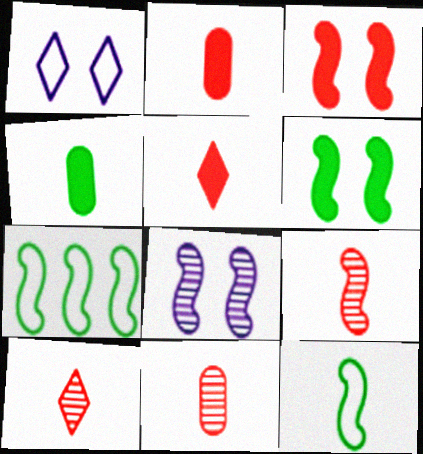[[9, 10, 11]]